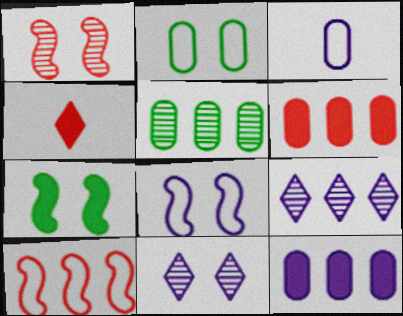[[1, 7, 8], 
[4, 5, 8], 
[4, 7, 12]]